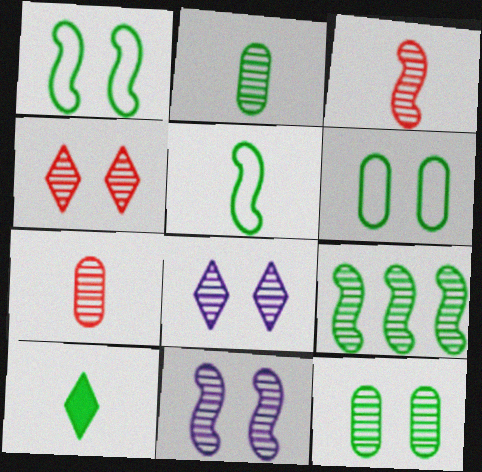[[2, 5, 10], 
[3, 9, 11], 
[4, 11, 12], 
[6, 9, 10], 
[7, 8, 9]]